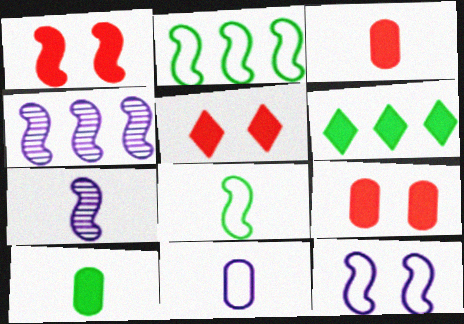[[1, 2, 7], 
[1, 4, 8], 
[1, 5, 9]]